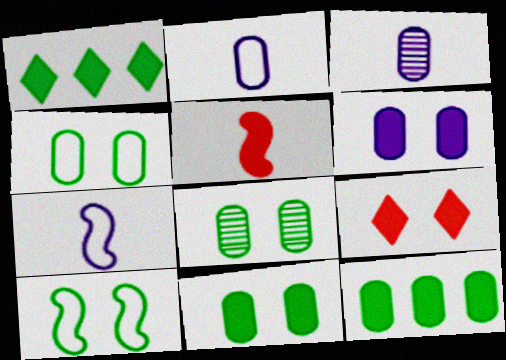[[1, 5, 6], 
[4, 8, 11]]